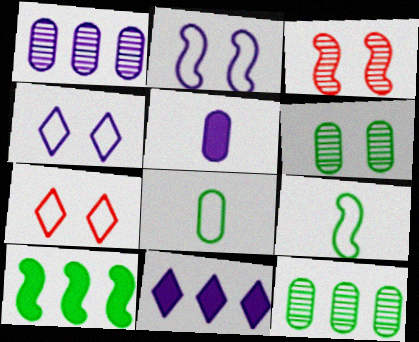[[3, 8, 11]]